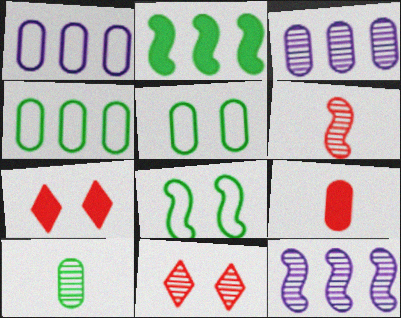[[3, 5, 9], 
[10, 11, 12]]